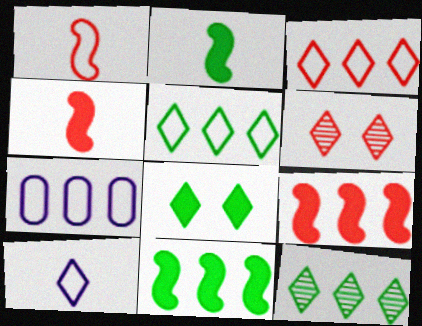[[2, 6, 7], 
[7, 9, 12]]